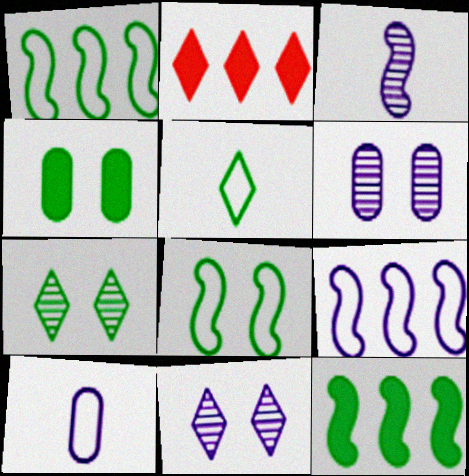[[2, 5, 11], 
[4, 7, 8]]